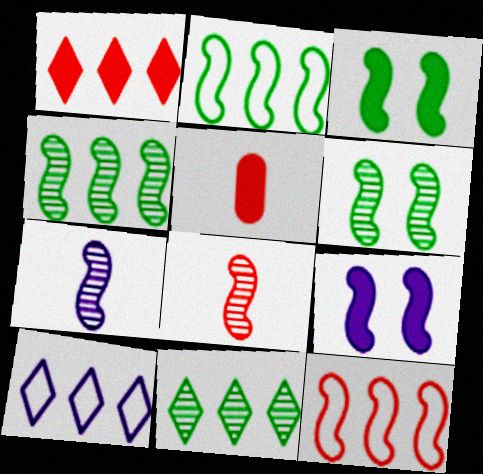[[1, 10, 11], 
[2, 8, 9], 
[3, 7, 12], 
[5, 6, 10]]